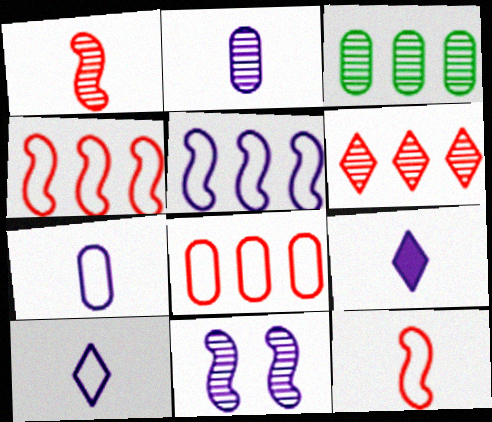[]